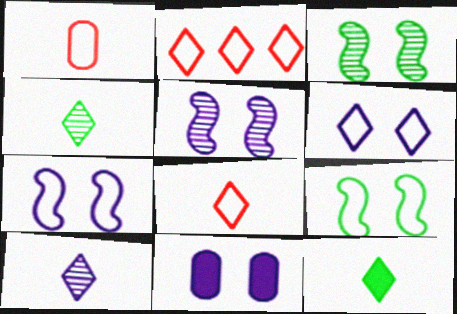[[5, 6, 11], 
[8, 10, 12]]